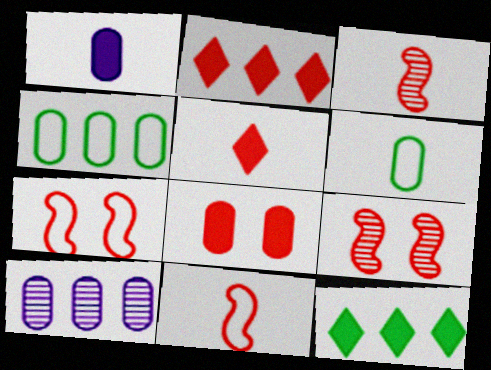[[6, 8, 10]]